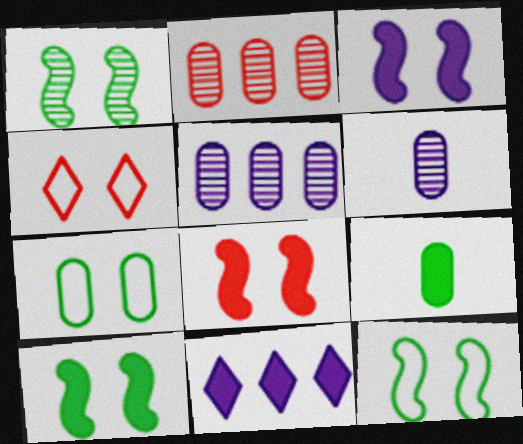[[1, 10, 12], 
[3, 8, 10], 
[8, 9, 11]]